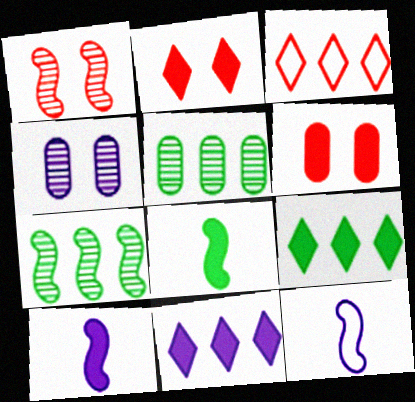[[2, 5, 12], 
[3, 4, 8], 
[4, 11, 12], 
[6, 8, 11], 
[6, 9, 10]]